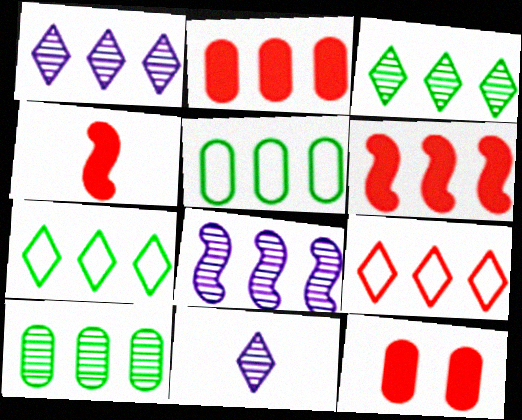[[1, 5, 6], 
[2, 7, 8]]